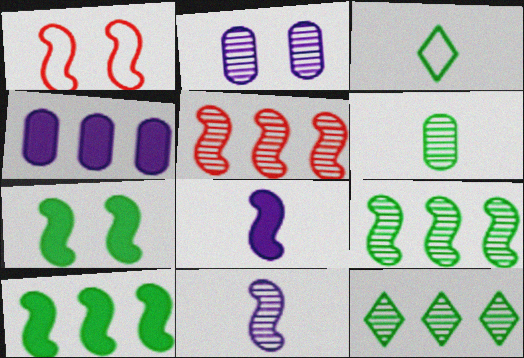[[1, 8, 9], 
[1, 10, 11]]